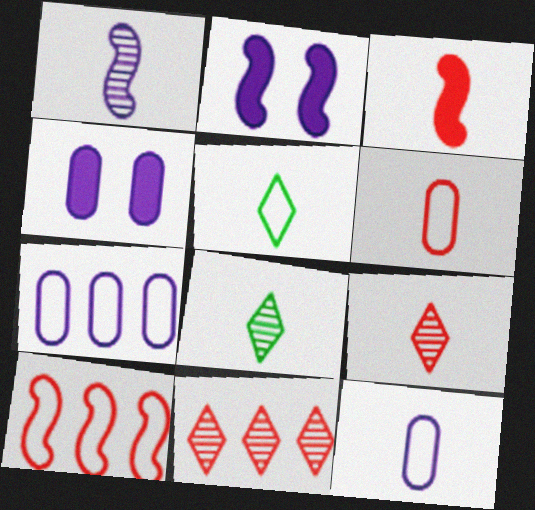[[3, 6, 9], 
[3, 8, 12], 
[4, 8, 10]]